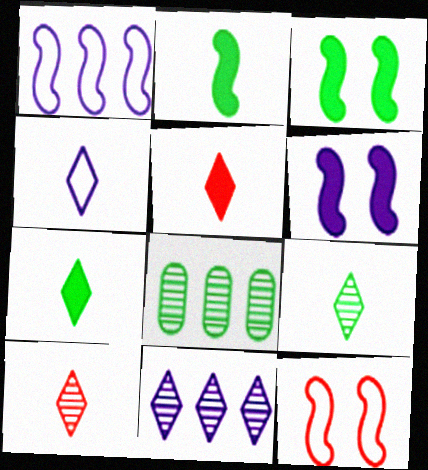[[4, 5, 9], 
[4, 7, 10]]